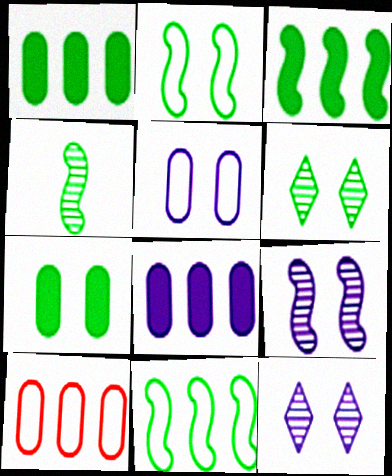[[2, 3, 4], 
[2, 6, 7]]